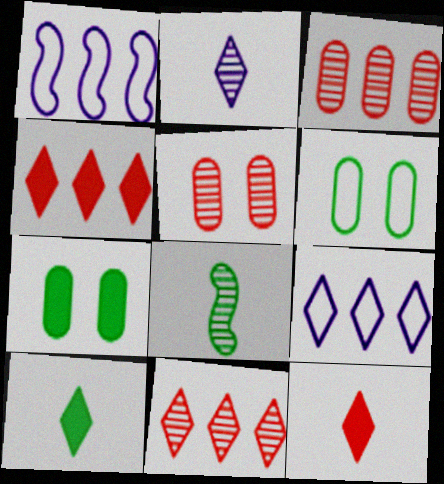[[1, 5, 10]]